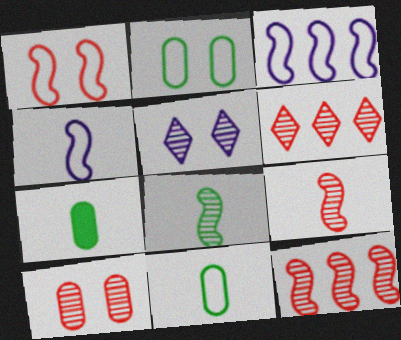[[6, 9, 10]]